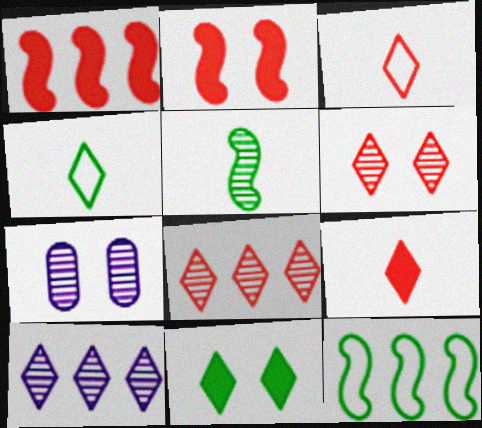[[1, 4, 7], 
[3, 10, 11], 
[5, 7, 8], 
[7, 9, 12]]